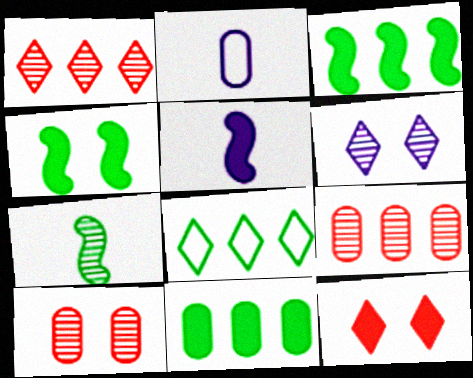[[1, 2, 4], 
[2, 10, 11], 
[5, 8, 10], 
[5, 11, 12], 
[6, 7, 9]]